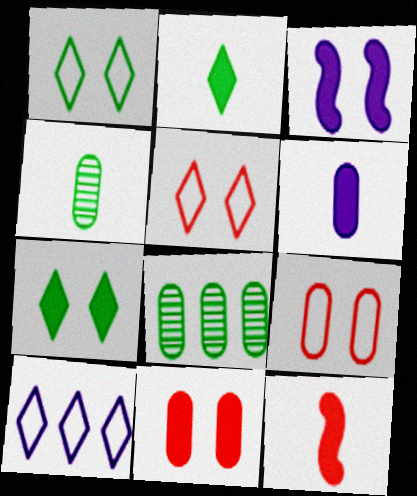[[2, 6, 12], 
[3, 7, 11], 
[6, 8, 9]]